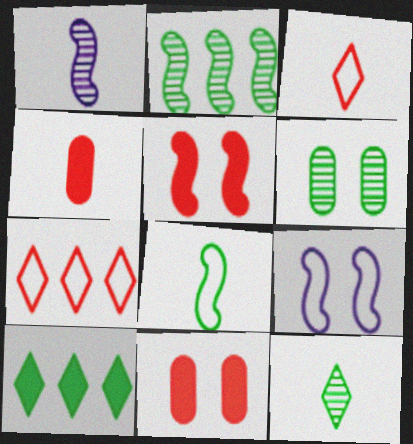[[2, 6, 12], 
[6, 8, 10]]